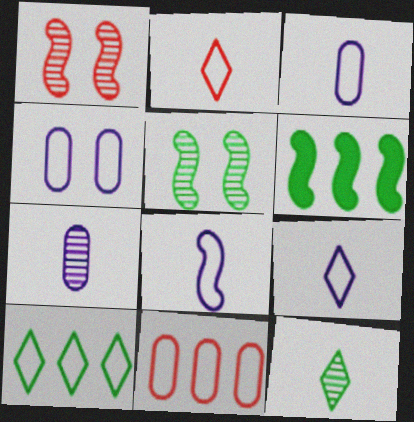[[1, 6, 8], 
[3, 8, 9]]